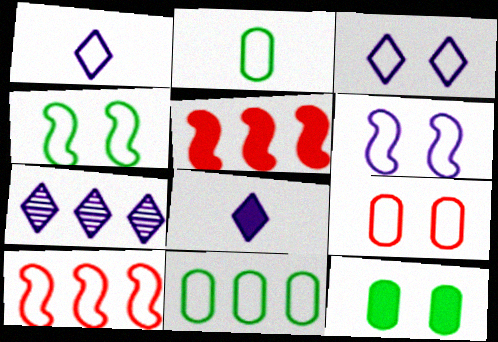[[2, 3, 10], 
[3, 4, 9], 
[3, 7, 8], 
[5, 7, 11], 
[5, 8, 12]]